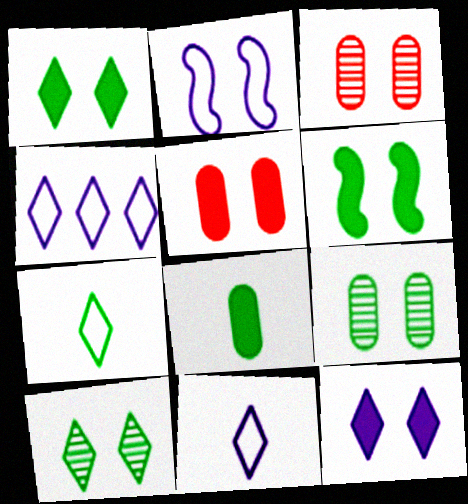[[1, 2, 3], 
[2, 5, 10], 
[5, 6, 12]]